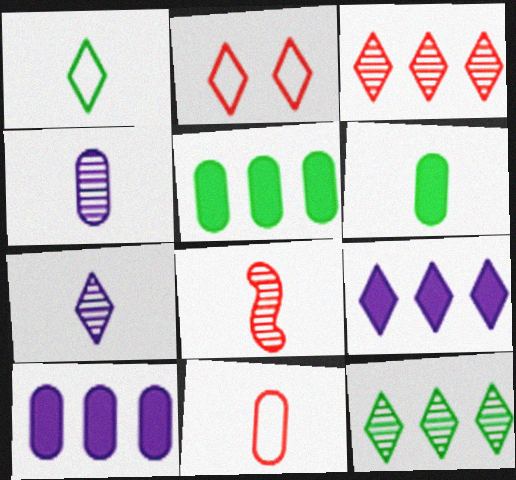[[4, 6, 11]]